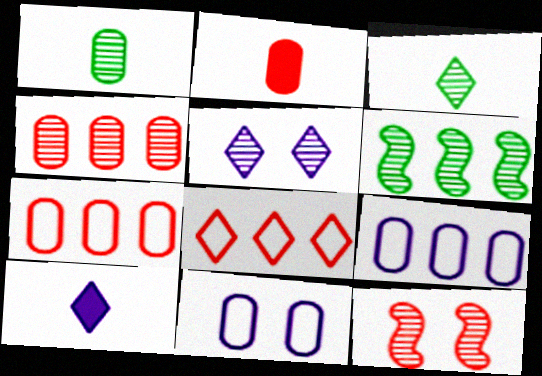[[2, 8, 12]]